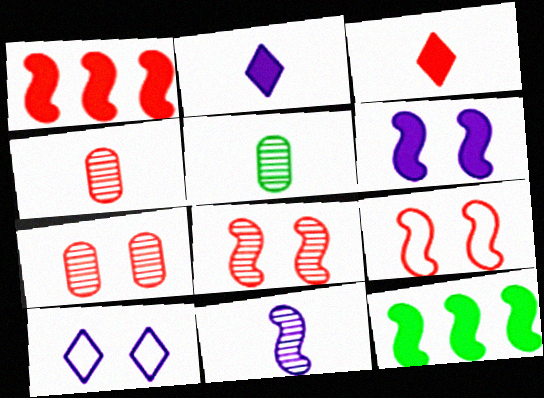[[1, 5, 10], 
[4, 10, 12], 
[9, 11, 12]]